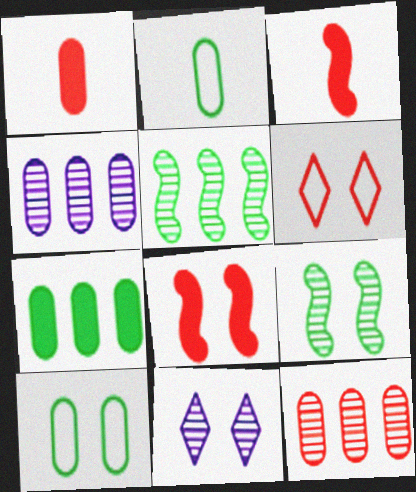[[1, 4, 10], 
[3, 6, 12], 
[8, 10, 11]]